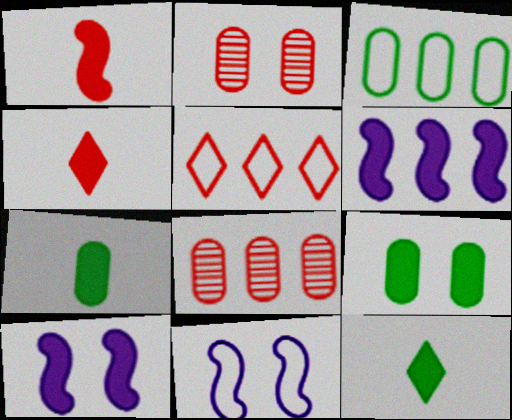[[1, 2, 5], 
[4, 6, 9], 
[8, 11, 12]]